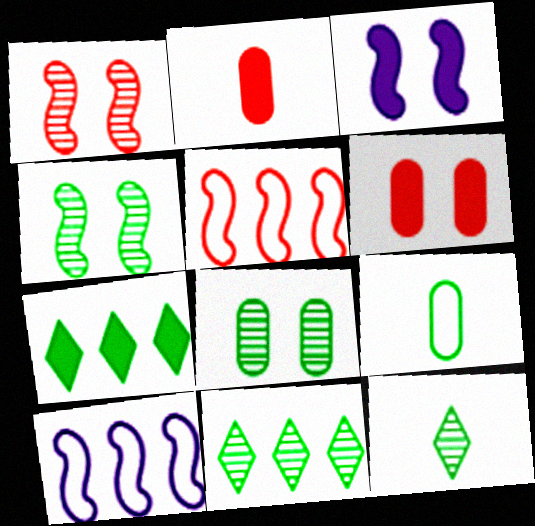[[2, 3, 7], 
[4, 7, 9], 
[6, 10, 12]]